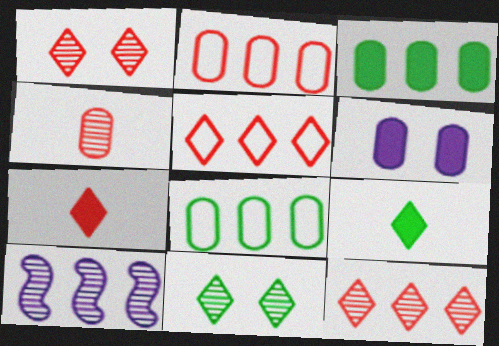[[1, 5, 7], 
[3, 5, 10], 
[4, 6, 8], 
[4, 10, 11]]